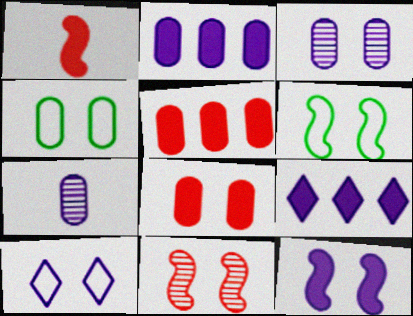[[3, 4, 8], 
[3, 10, 12], 
[4, 5, 7], 
[6, 11, 12]]